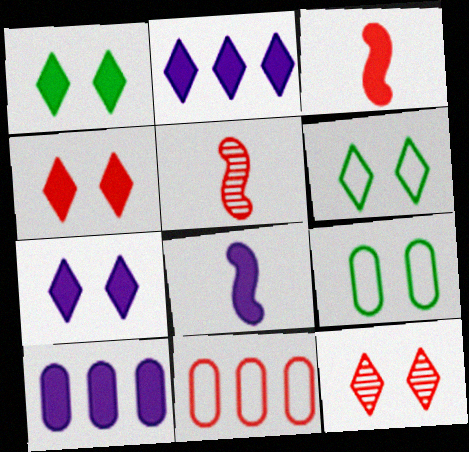[[1, 3, 10], 
[1, 4, 7], 
[2, 5, 9], 
[3, 11, 12], 
[4, 5, 11], 
[5, 6, 10], 
[6, 7, 12], 
[7, 8, 10]]